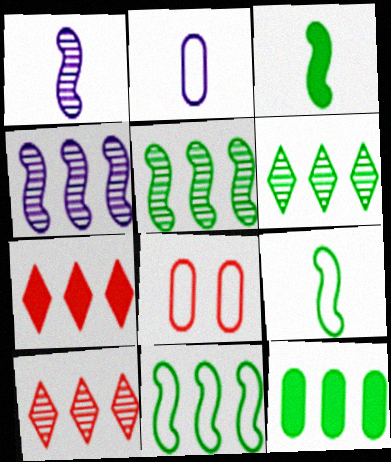[[6, 11, 12]]